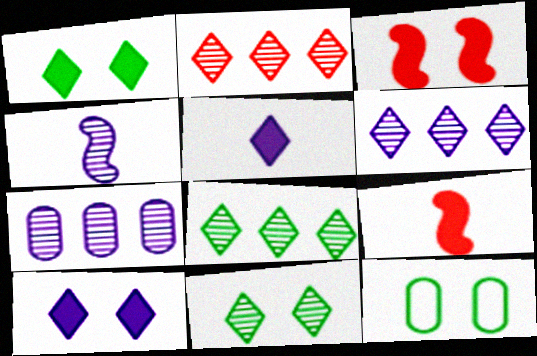[[2, 6, 8], 
[6, 9, 12]]